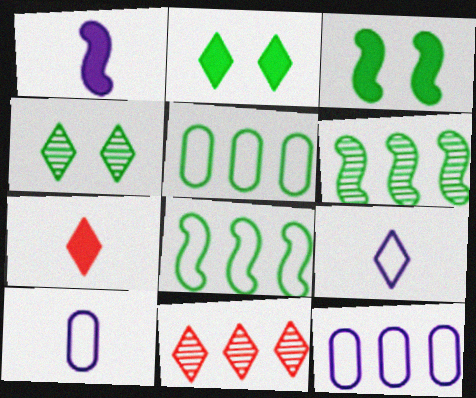[[2, 9, 11], 
[3, 10, 11]]